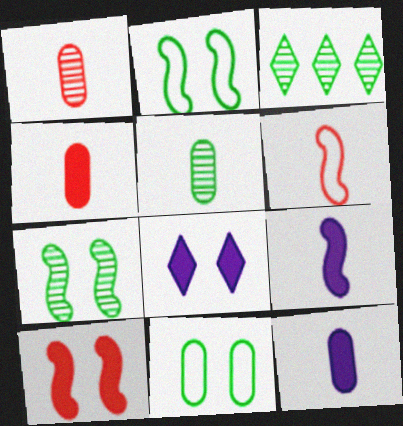[[3, 5, 7]]